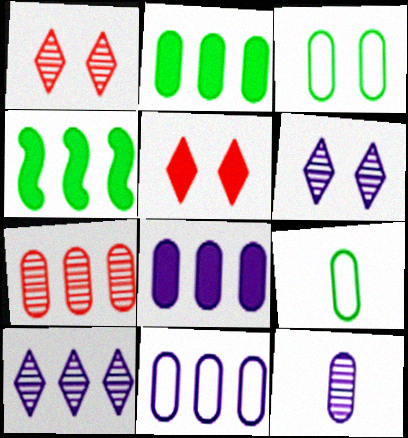[[2, 7, 11]]